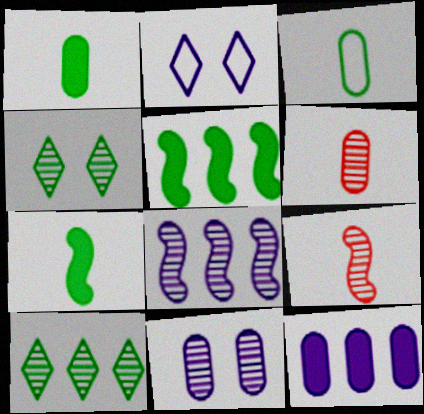[[2, 5, 6], 
[3, 4, 5], 
[4, 6, 8], 
[9, 10, 11]]